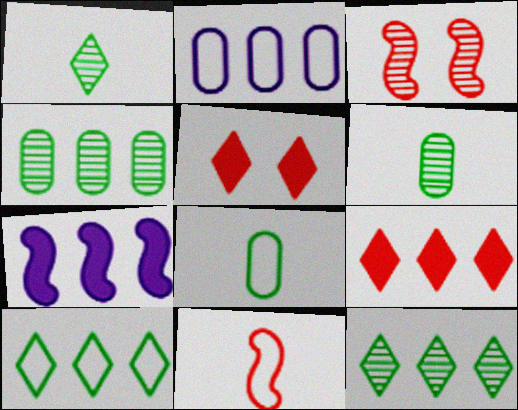[]